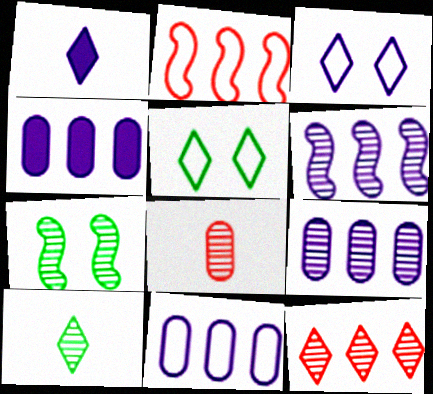[[1, 5, 12], 
[4, 9, 11]]